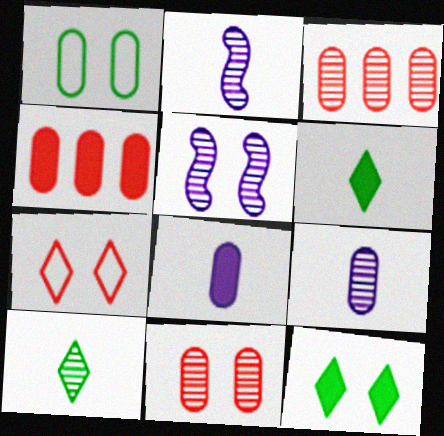[[1, 3, 8], 
[1, 4, 9], 
[3, 5, 10]]